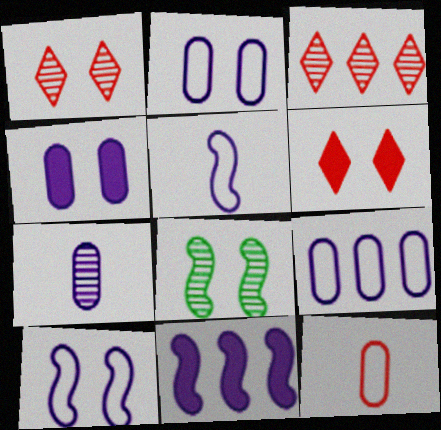[[2, 6, 8], 
[3, 7, 8], 
[4, 7, 9]]